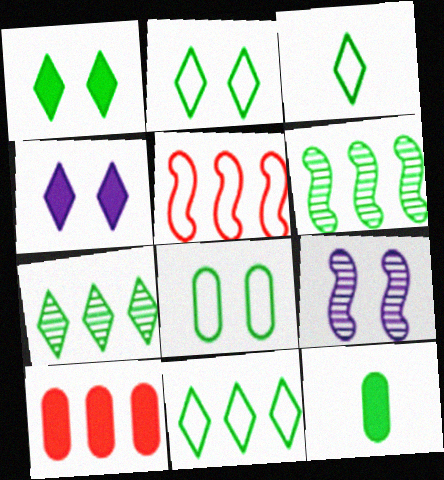[[1, 3, 7], 
[2, 3, 11], 
[2, 6, 12], 
[3, 9, 10]]